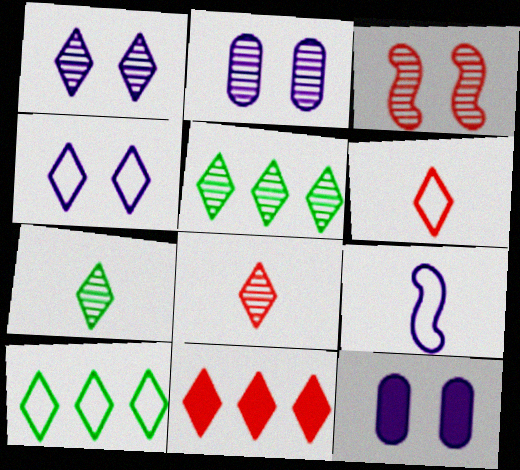[[1, 5, 8], 
[4, 6, 10], 
[4, 7, 11]]